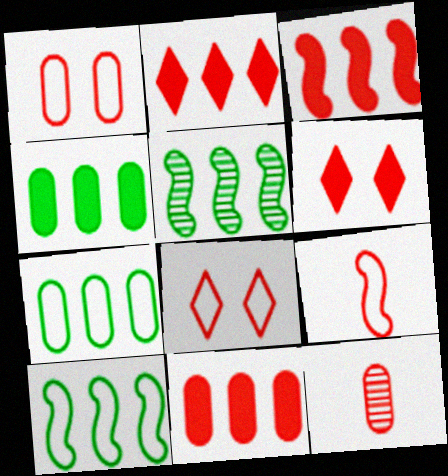[[1, 11, 12], 
[2, 3, 11], 
[3, 8, 12]]